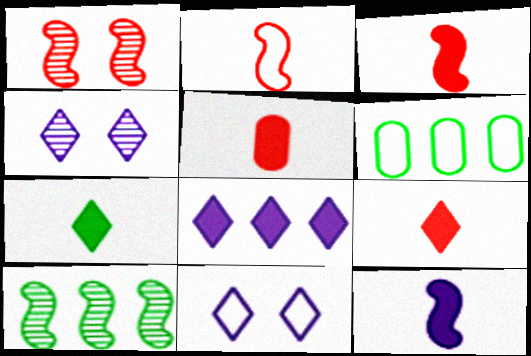[[2, 6, 11], 
[3, 4, 6], 
[3, 5, 9], 
[5, 7, 12], 
[5, 10, 11]]